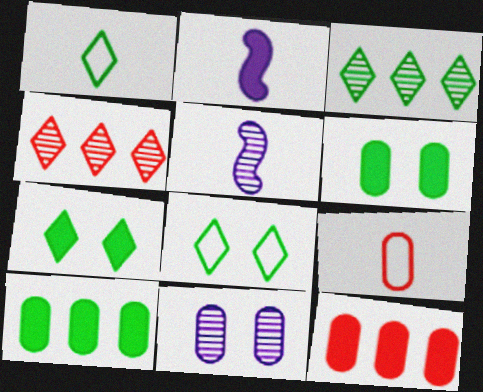[[1, 3, 7], 
[2, 7, 12], 
[5, 8, 12], 
[9, 10, 11]]